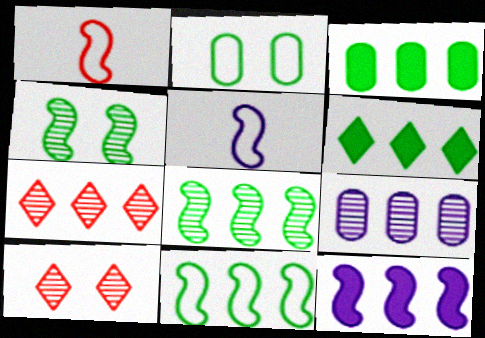[[1, 4, 12], 
[3, 5, 10], 
[7, 8, 9]]